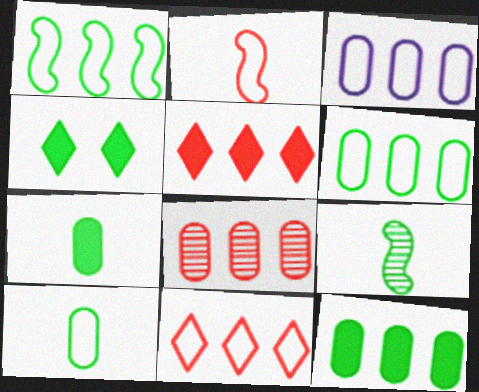[[1, 3, 11], 
[3, 8, 12], 
[4, 6, 9]]